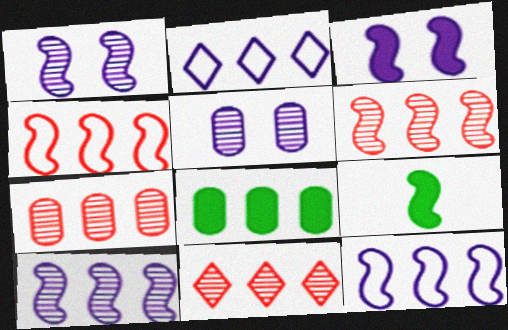[[1, 4, 9], 
[2, 6, 8], 
[6, 7, 11], 
[8, 11, 12]]